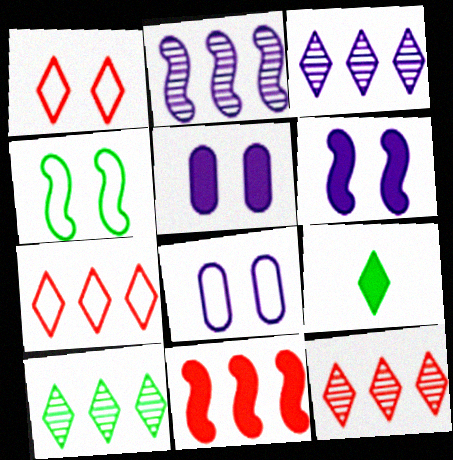[[1, 3, 9], 
[1, 4, 8], 
[3, 10, 12], 
[5, 9, 11]]